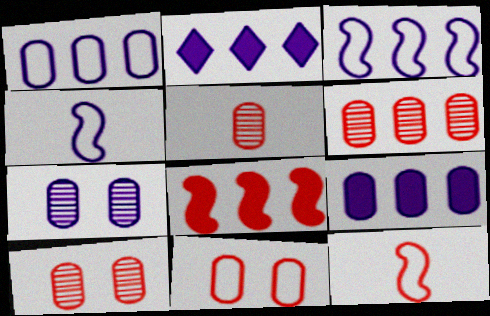[[2, 4, 7], 
[5, 6, 10]]